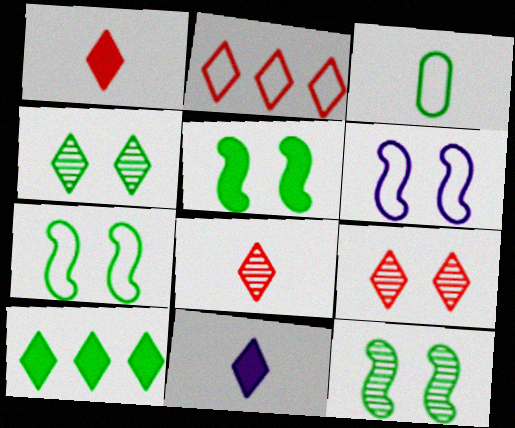[[1, 2, 9], 
[2, 3, 6], 
[2, 4, 11], 
[3, 10, 12], 
[5, 7, 12]]